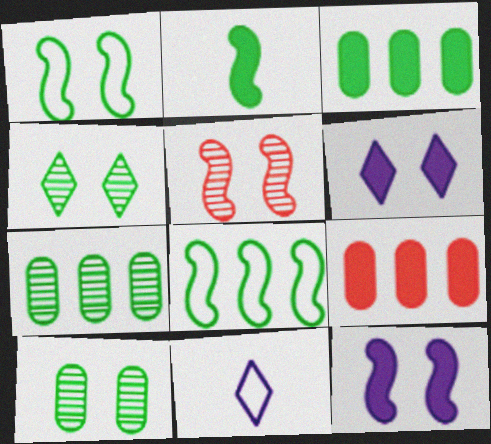[[1, 5, 12], 
[2, 6, 9], 
[3, 5, 11]]